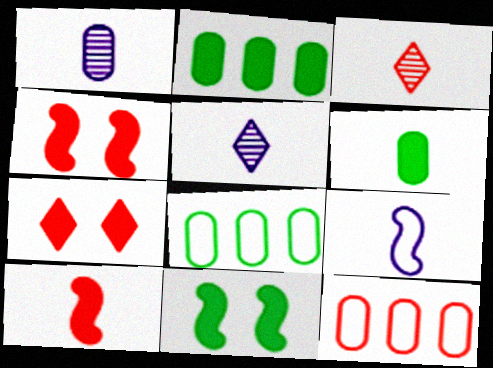[[3, 4, 12], 
[3, 6, 9], 
[4, 5, 8], 
[5, 11, 12]]